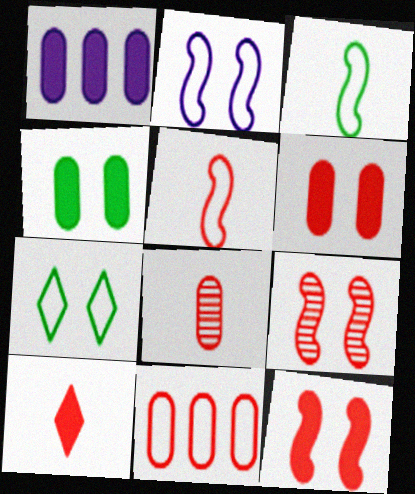[[5, 8, 10], 
[6, 8, 11], 
[9, 10, 11]]